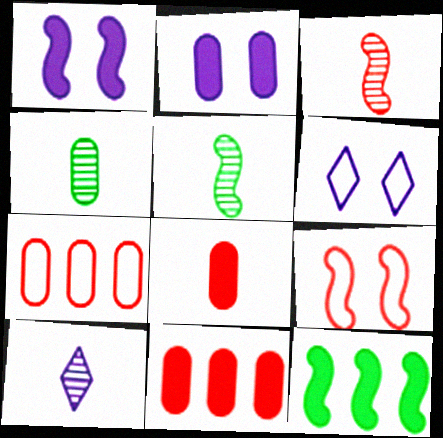[[2, 4, 7], 
[3, 4, 10], 
[5, 6, 11]]